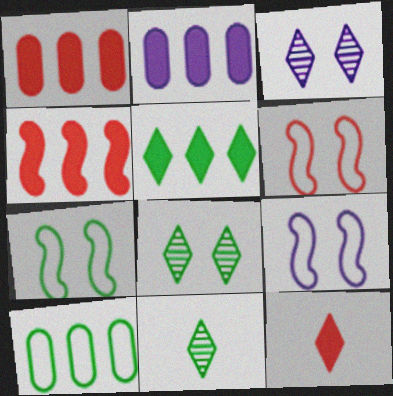[[1, 9, 11], 
[2, 4, 5], 
[2, 6, 11], 
[6, 7, 9]]